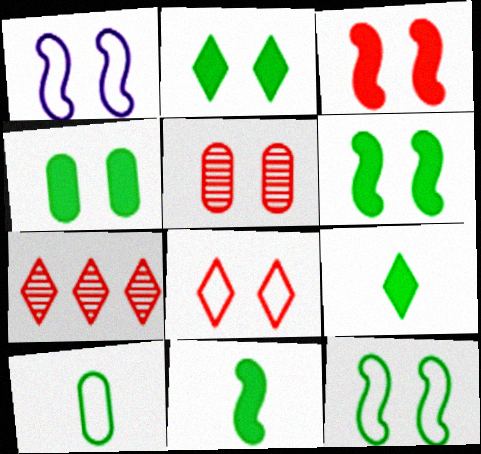[[1, 2, 5], 
[2, 4, 6], 
[3, 5, 8]]